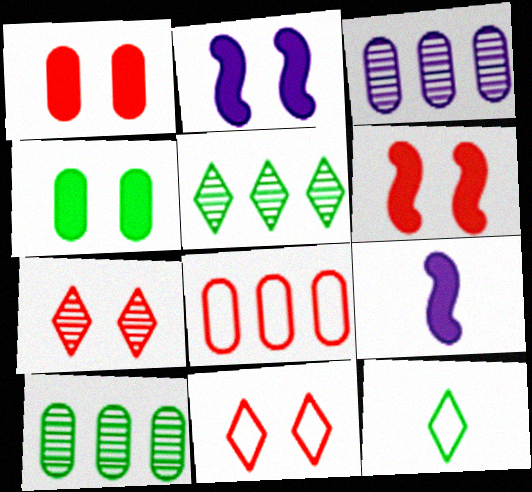[[3, 6, 12], 
[9, 10, 11]]